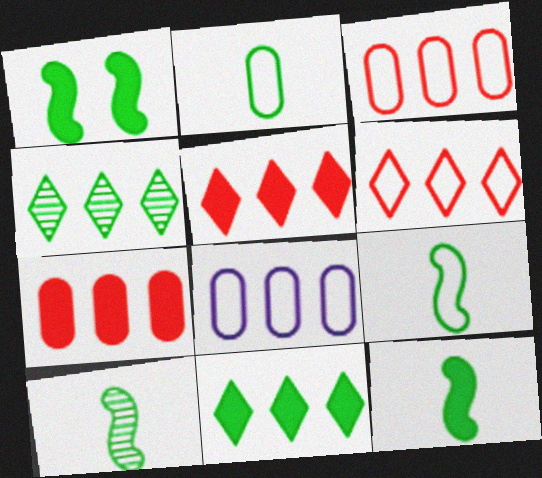[[1, 2, 4], 
[9, 10, 12]]